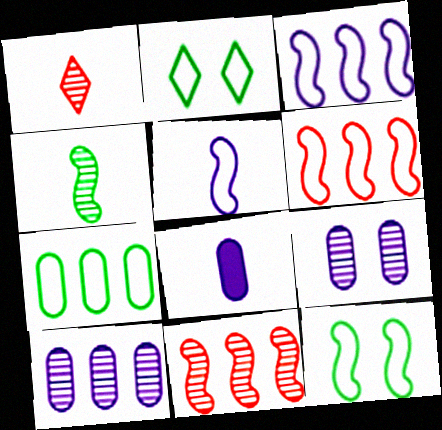[[2, 8, 11], 
[5, 6, 12]]